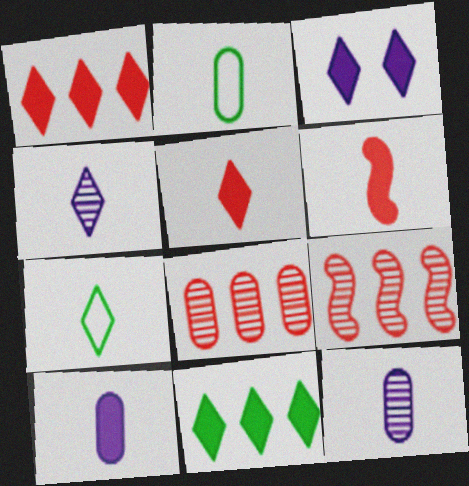[[2, 3, 9], 
[2, 4, 6], 
[3, 5, 11], 
[4, 5, 7], 
[6, 7, 12]]